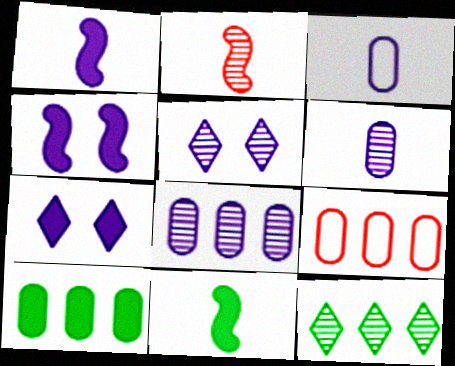[[5, 9, 11], 
[8, 9, 10]]